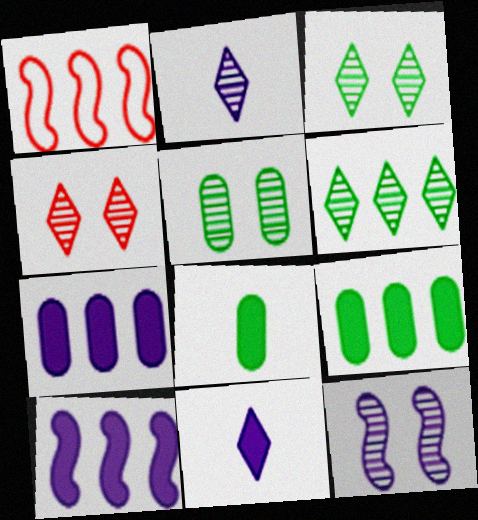[[1, 5, 11], 
[1, 6, 7], 
[2, 4, 6], 
[4, 5, 12]]